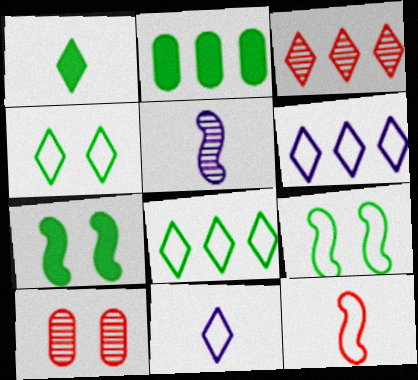[[1, 2, 7]]